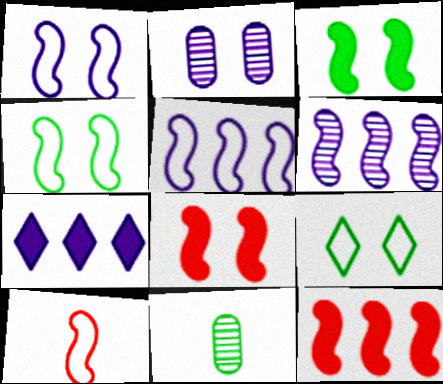[[2, 8, 9], 
[3, 6, 10], 
[4, 5, 10]]